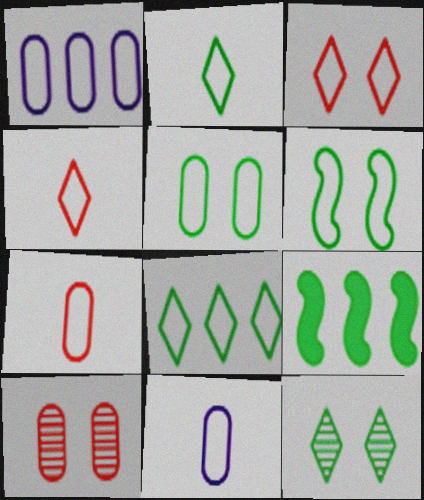[[1, 4, 6], 
[1, 5, 7]]